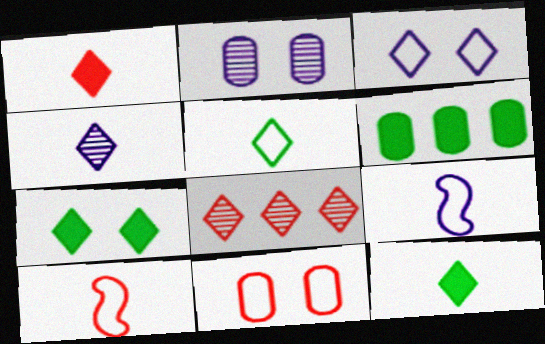[[1, 4, 5], 
[3, 8, 12]]